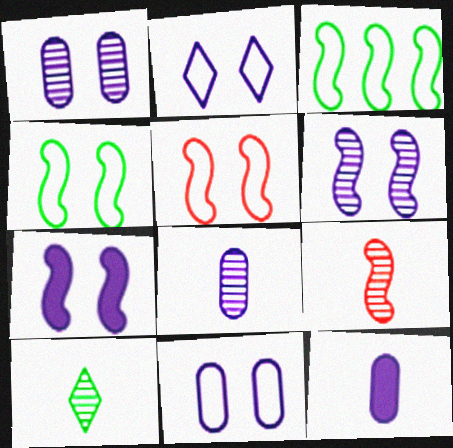[[1, 2, 7], 
[3, 7, 9], 
[8, 9, 10]]